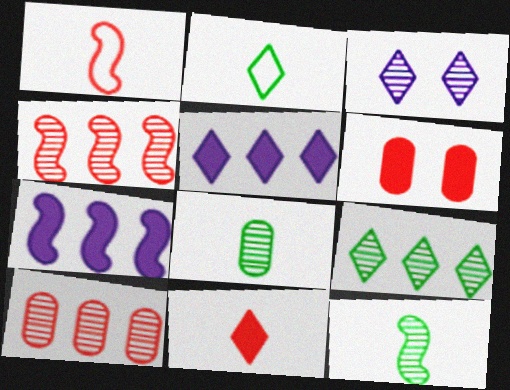[[3, 4, 8], 
[3, 10, 12]]